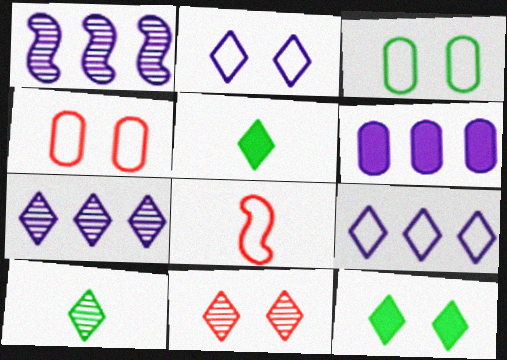[[1, 4, 5], 
[1, 6, 9], 
[2, 11, 12], 
[3, 8, 9], 
[5, 9, 11], 
[7, 10, 11]]